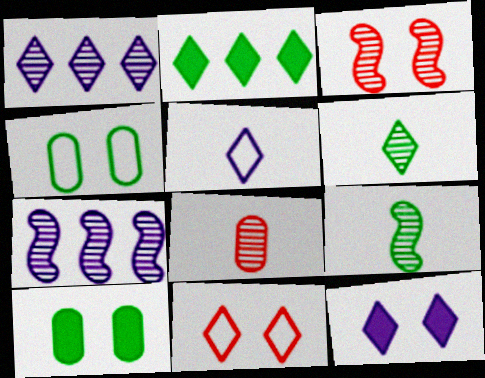[[1, 5, 12], 
[2, 4, 9], 
[3, 4, 12], 
[3, 7, 9]]